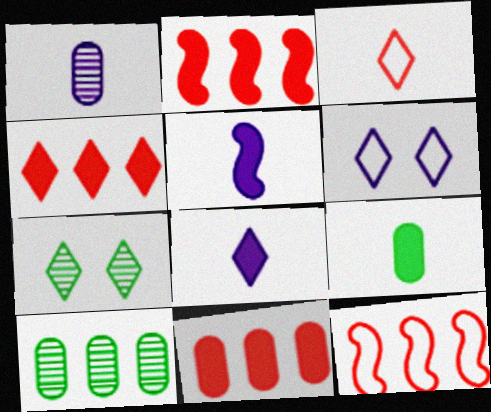[[2, 4, 11]]